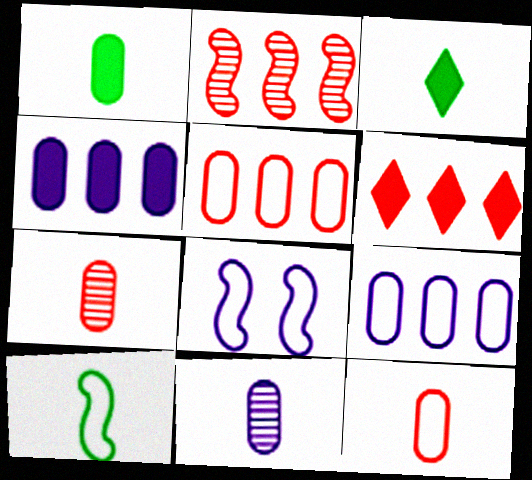[[1, 11, 12], 
[2, 5, 6]]